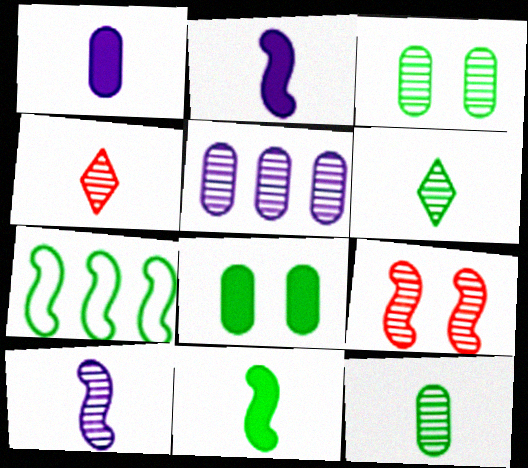[[2, 7, 9], 
[4, 10, 12], 
[5, 6, 9], 
[6, 7, 8]]